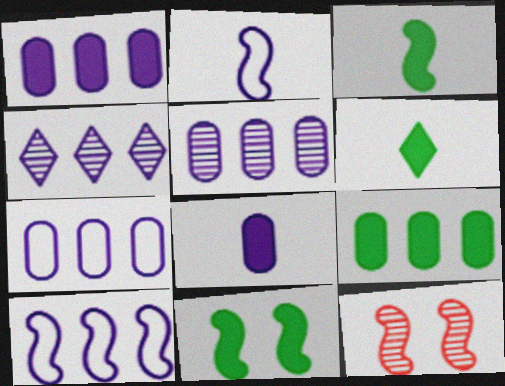[[1, 4, 10], 
[1, 5, 7], 
[3, 10, 12], 
[6, 7, 12], 
[6, 9, 11]]